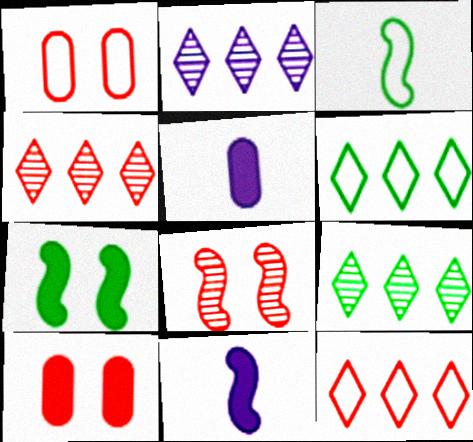[[1, 9, 11], 
[2, 3, 10], 
[2, 4, 9], 
[5, 6, 8]]